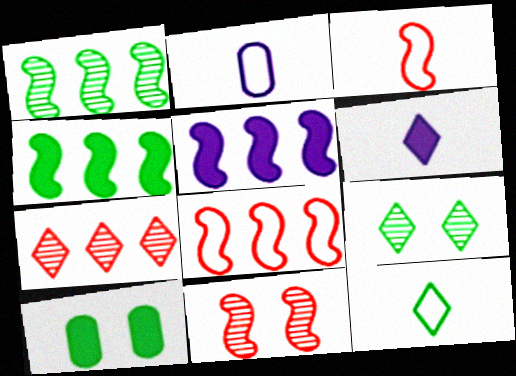[[1, 5, 8], 
[1, 10, 12], 
[2, 3, 12]]